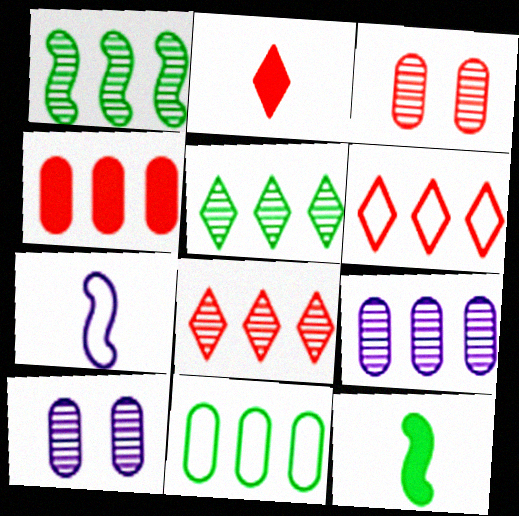[[1, 8, 9], 
[4, 9, 11], 
[6, 10, 12]]